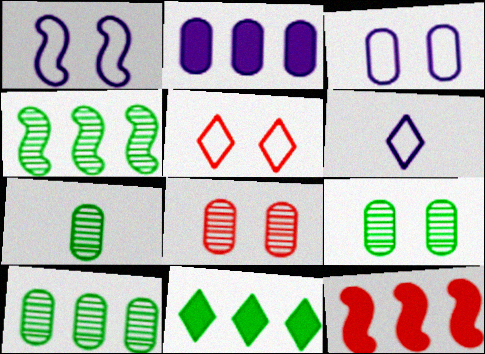[[2, 11, 12], 
[6, 9, 12], 
[7, 9, 10]]